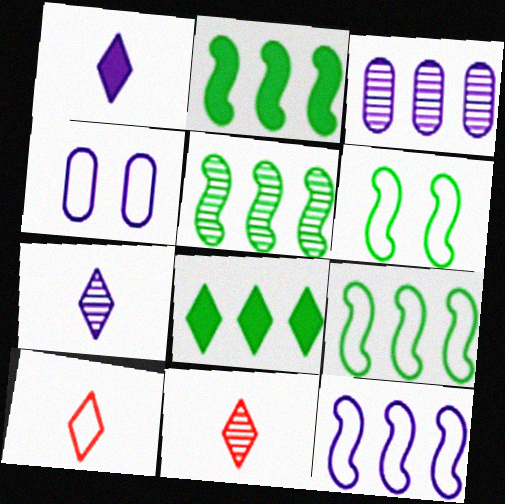[[2, 4, 11], 
[2, 5, 9], 
[4, 9, 10]]